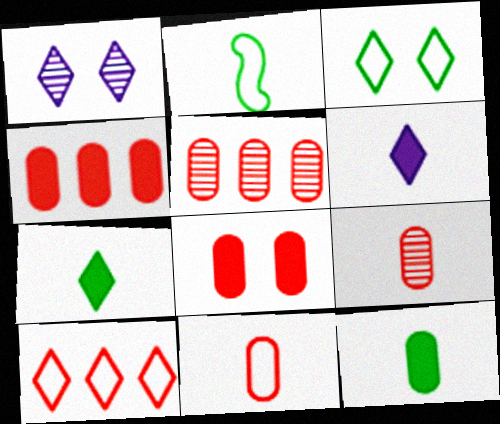[[1, 2, 4], 
[1, 7, 10], 
[2, 6, 9], 
[5, 8, 11]]